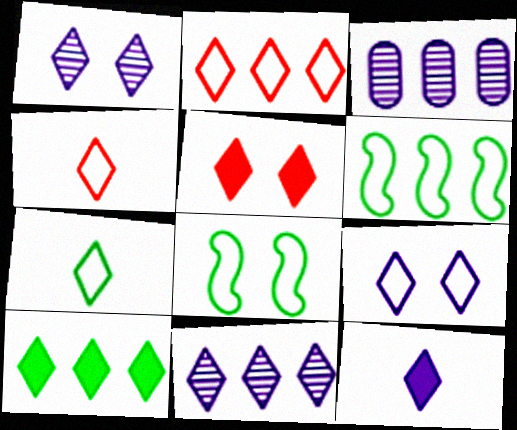[[1, 4, 10], 
[2, 7, 9], 
[2, 10, 11], 
[5, 7, 11], 
[5, 10, 12], 
[9, 11, 12]]